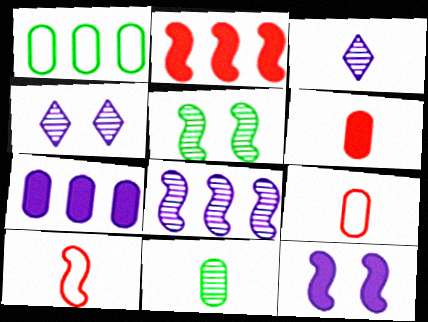[]